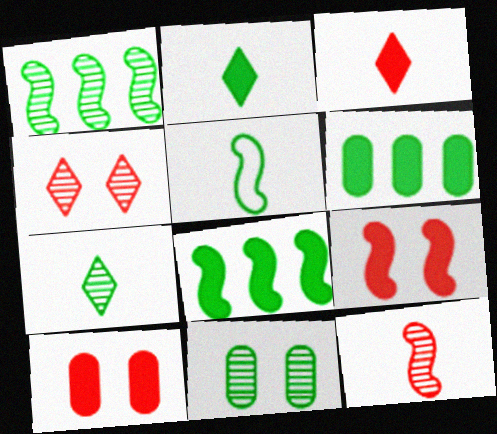[[1, 7, 11]]